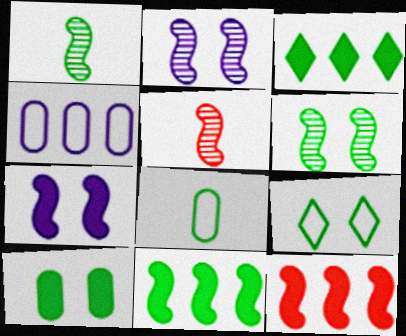[[3, 6, 8], 
[6, 9, 10]]